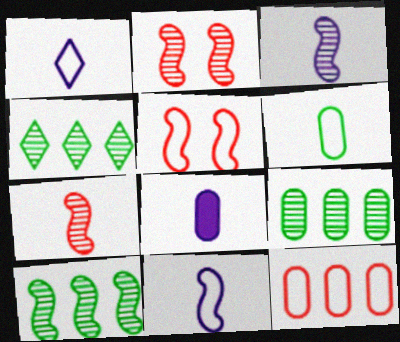[[1, 3, 8], 
[2, 3, 10], 
[4, 5, 8], 
[4, 9, 10]]